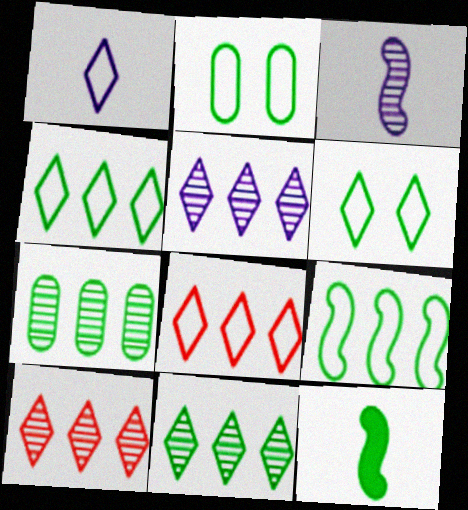[[1, 6, 8], 
[2, 11, 12], 
[5, 10, 11], 
[6, 7, 12]]